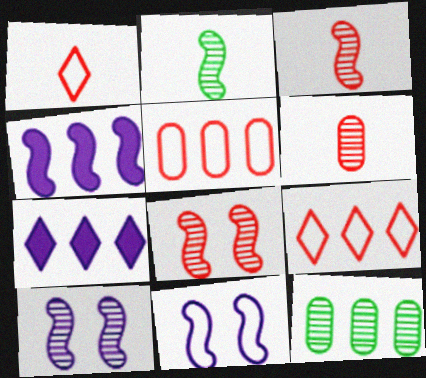[[4, 9, 12]]